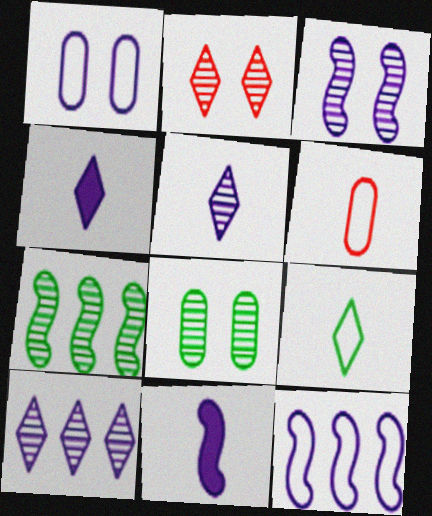[[1, 10, 11], 
[2, 3, 8], 
[3, 11, 12]]